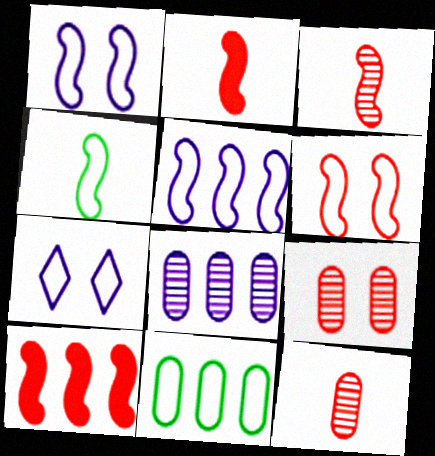[[3, 6, 10], 
[4, 5, 6]]